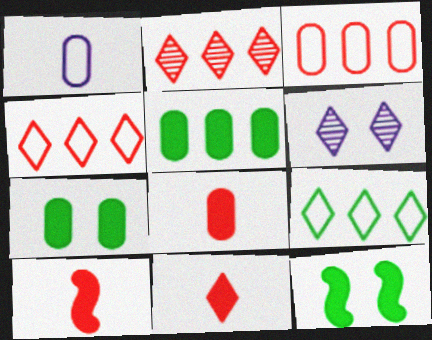[[1, 2, 12], 
[6, 9, 11], 
[8, 10, 11]]